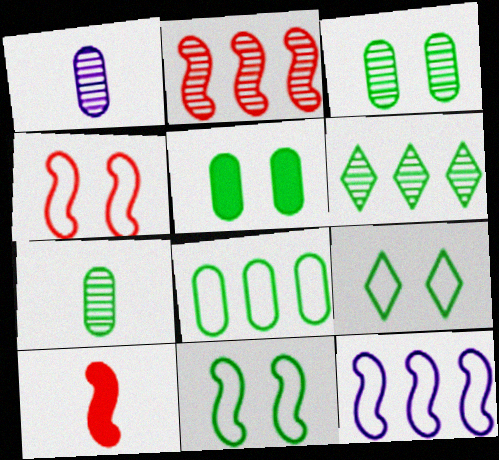[[2, 4, 10], 
[5, 7, 8]]